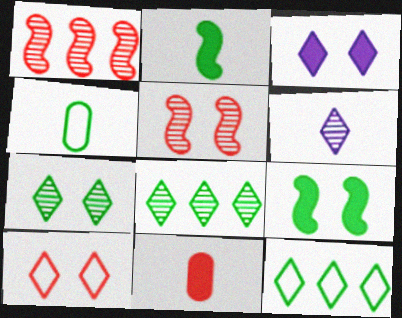[[1, 3, 4], 
[1, 10, 11], 
[3, 7, 10], 
[4, 8, 9]]